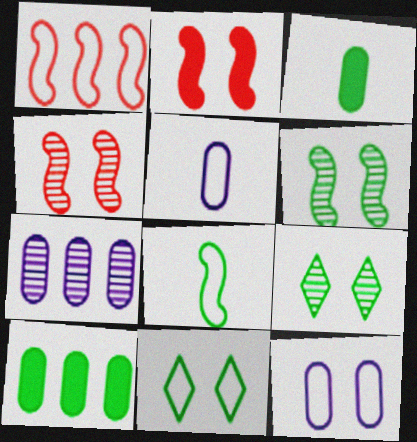[[1, 5, 11], 
[2, 9, 12], 
[8, 9, 10]]